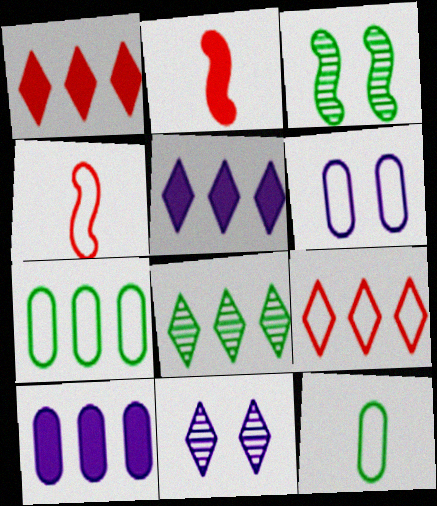[[2, 6, 8], 
[2, 7, 11], 
[5, 8, 9]]